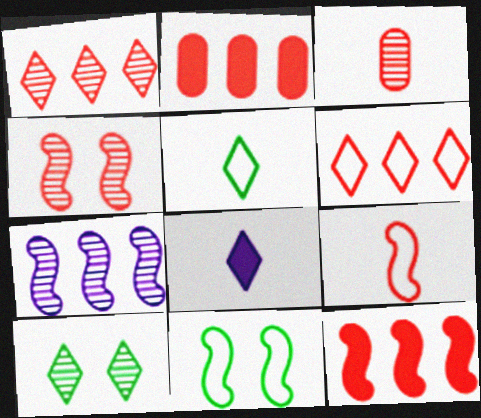[[1, 3, 4], 
[3, 7, 10], 
[4, 9, 12], 
[6, 8, 10]]